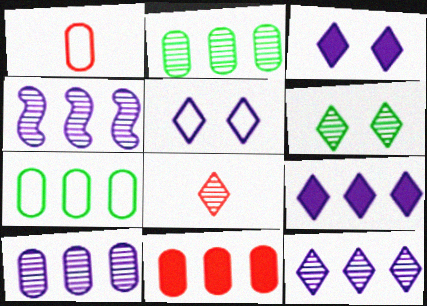[[4, 10, 12], 
[6, 8, 12], 
[7, 10, 11]]